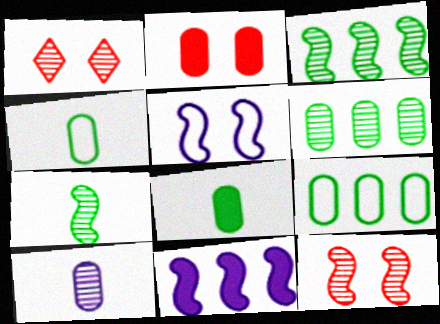[[1, 3, 10], 
[1, 4, 11], 
[2, 9, 10]]